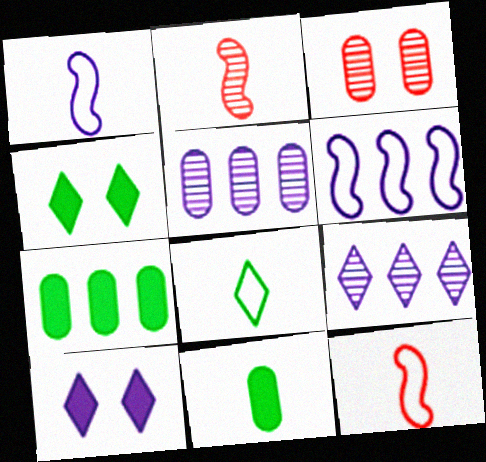[[1, 5, 10], 
[4, 5, 12]]